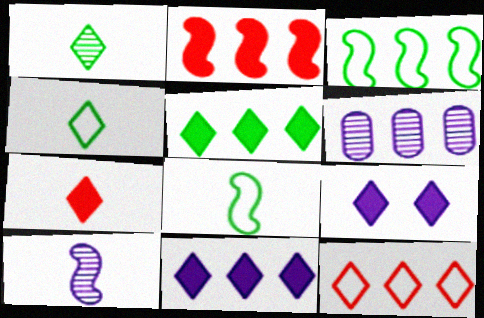[[1, 9, 12], 
[5, 7, 9]]